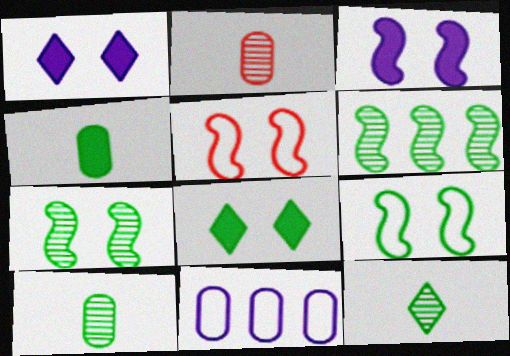[[3, 5, 7]]